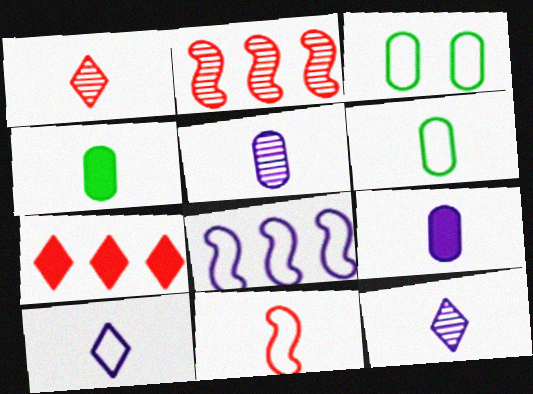[[4, 11, 12], 
[6, 10, 11]]